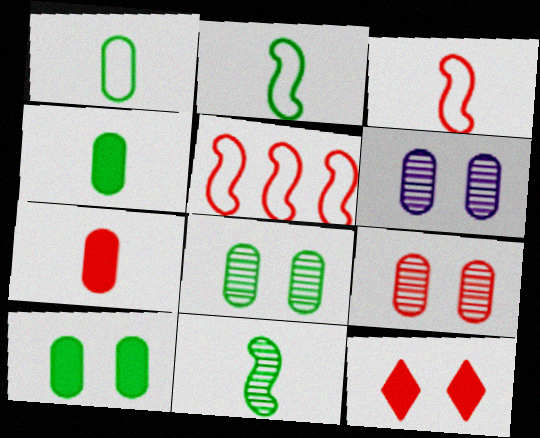[[6, 8, 9]]